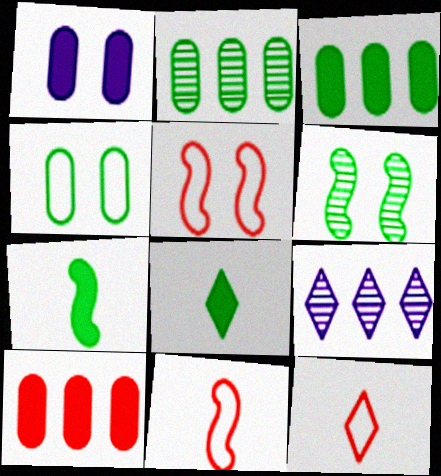[]